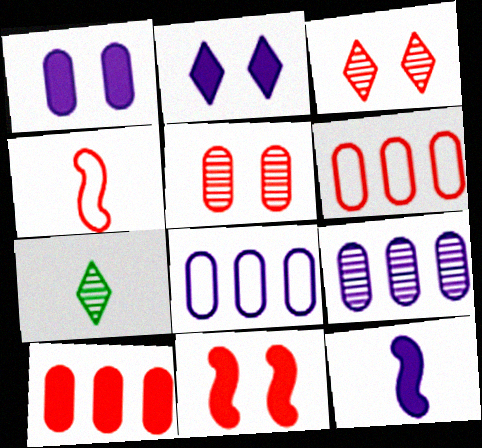[[3, 4, 10], 
[7, 8, 11]]